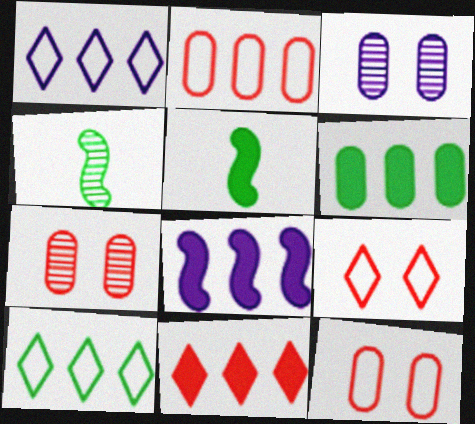[[1, 5, 7], 
[6, 8, 11]]